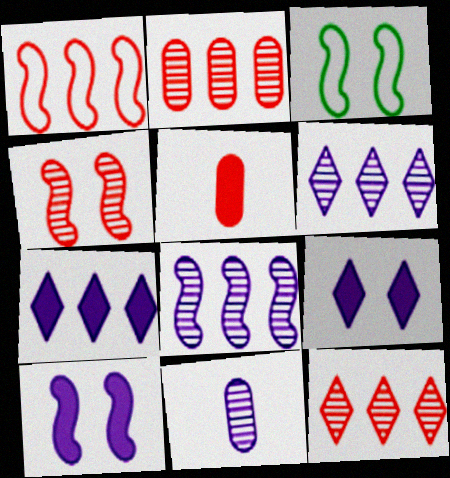[[3, 4, 10], 
[3, 5, 6]]